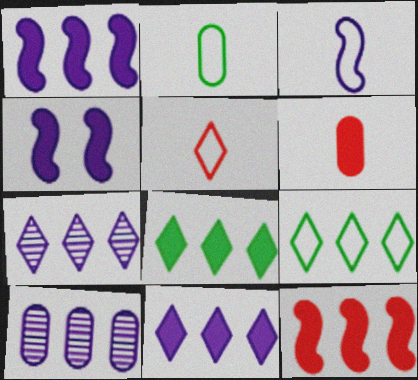[[2, 3, 5], 
[4, 6, 8], 
[9, 10, 12]]